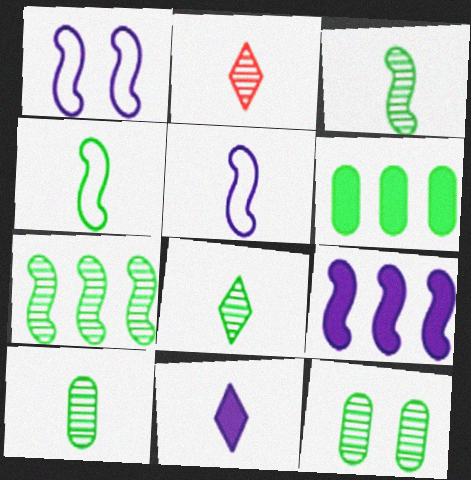[[1, 2, 6], 
[3, 8, 10], 
[7, 8, 12]]